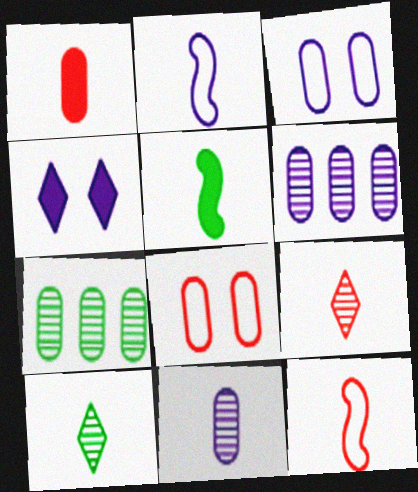[[1, 2, 10], 
[1, 3, 7], 
[1, 9, 12], 
[2, 4, 6], 
[4, 7, 12]]